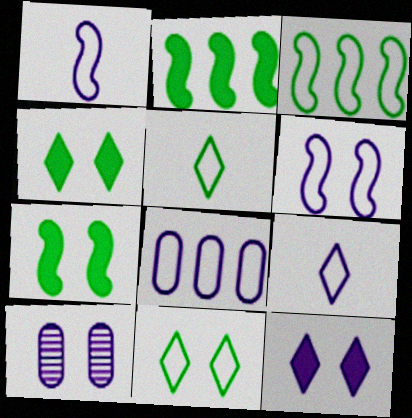[[6, 8, 9], 
[6, 10, 12]]